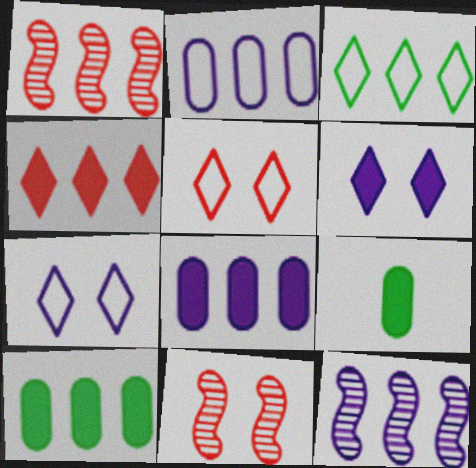[[1, 3, 8], 
[1, 7, 9], 
[5, 9, 12]]